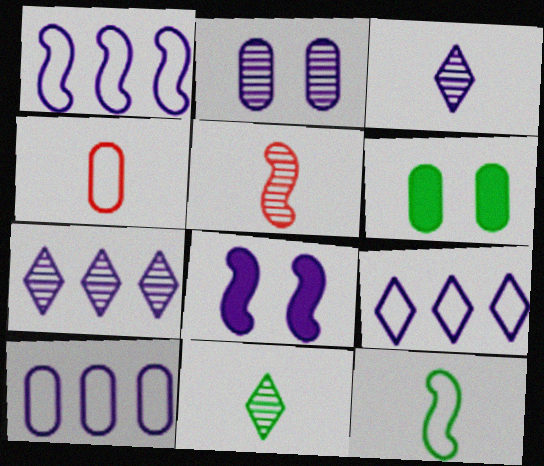[[1, 9, 10], 
[3, 8, 10], 
[5, 6, 9]]